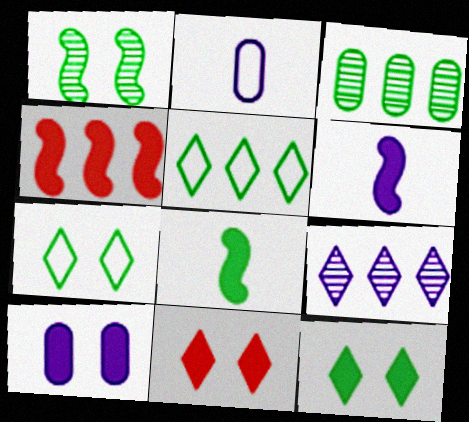[[3, 7, 8]]